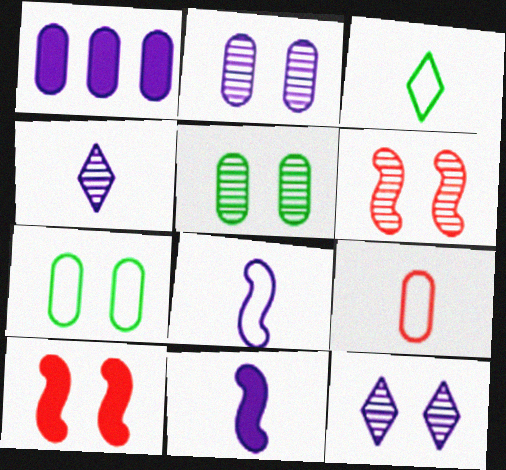[[1, 3, 6], 
[1, 5, 9], 
[1, 8, 12], 
[3, 8, 9], 
[5, 6, 12], 
[7, 10, 12]]